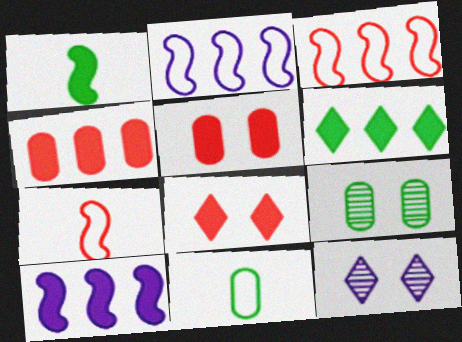[[4, 6, 10]]